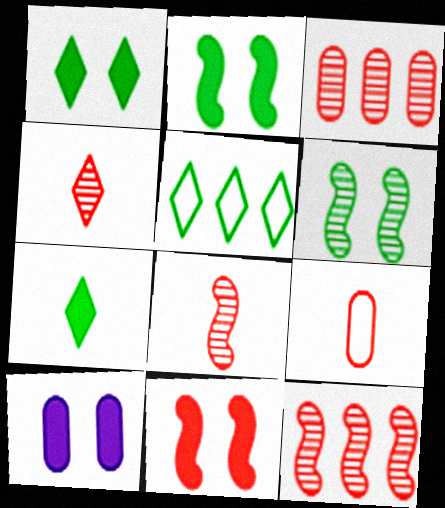[[1, 10, 11], 
[5, 8, 10]]